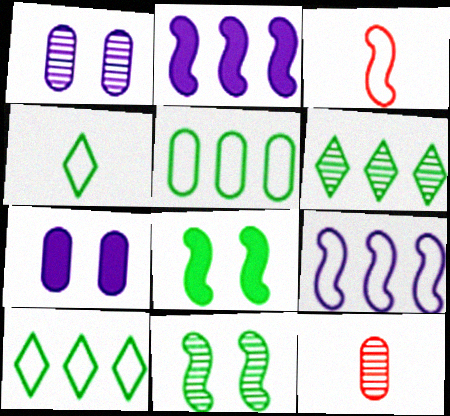[[2, 3, 11], 
[3, 6, 7], 
[5, 7, 12]]